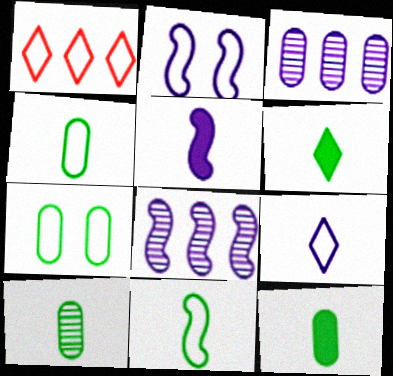[[1, 2, 4], 
[2, 5, 8], 
[4, 10, 12], 
[6, 10, 11]]